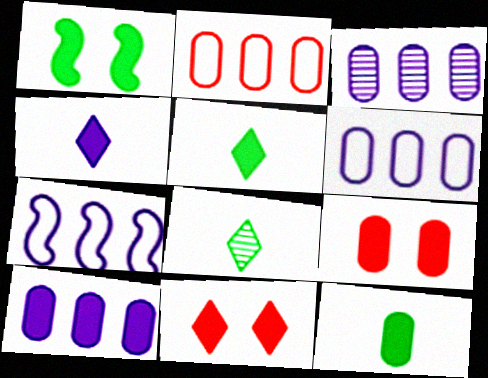[[3, 6, 10], 
[7, 8, 9], 
[9, 10, 12]]